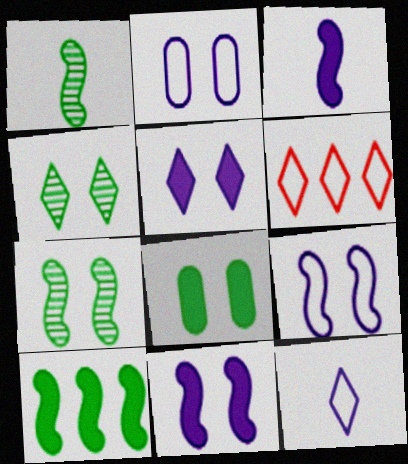[]